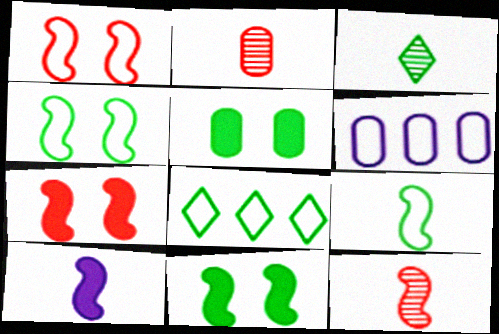[[2, 5, 6], 
[3, 6, 7], 
[9, 10, 12]]